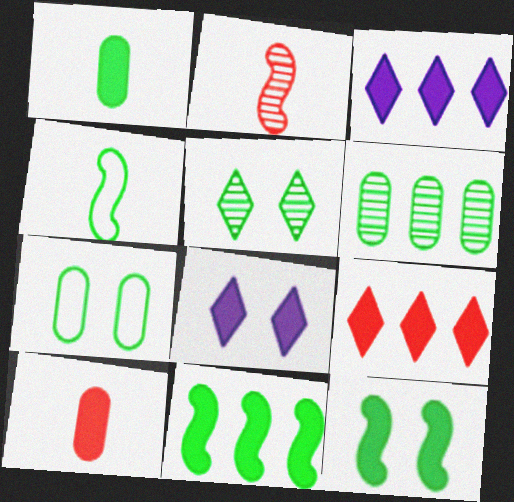[[1, 6, 7], 
[2, 3, 7], 
[3, 10, 12], 
[5, 7, 12], 
[8, 10, 11]]